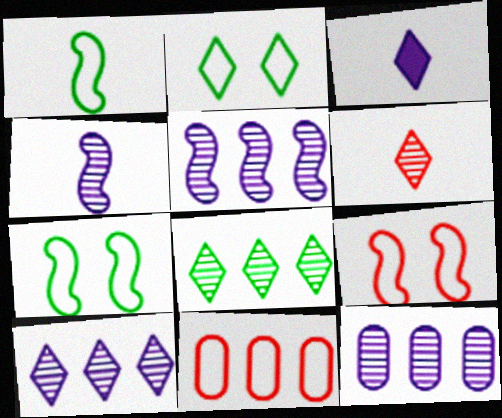[[5, 10, 12]]